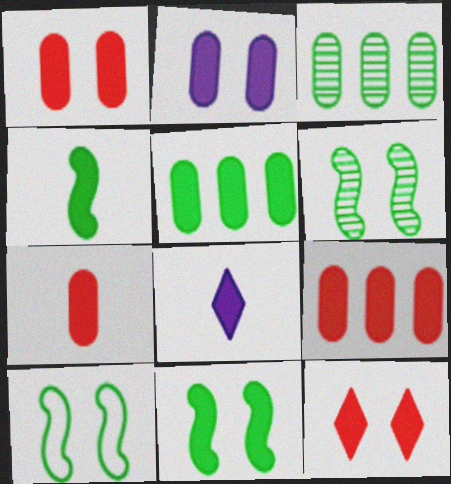[[1, 7, 9], 
[2, 5, 7], 
[2, 11, 12], 
[4, 7, 8], 
[6, 10, 11], 
[8, 9, 11]]